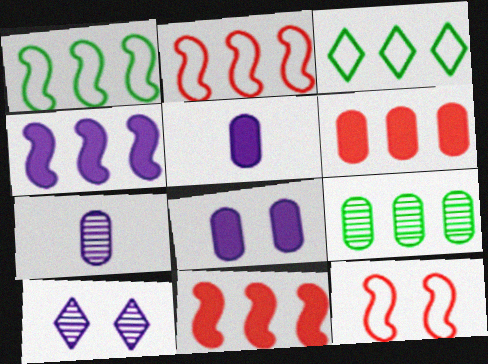[]